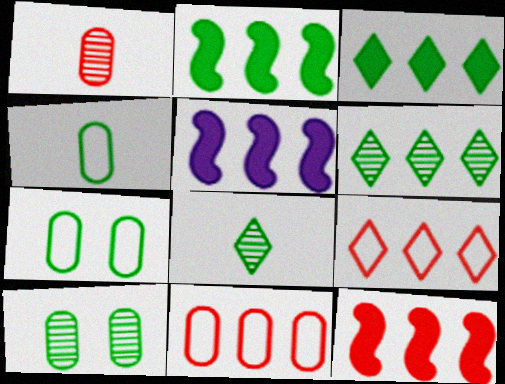[[2, 5, 12], 
[2, 7, 8], 
[5, 6, 11]]